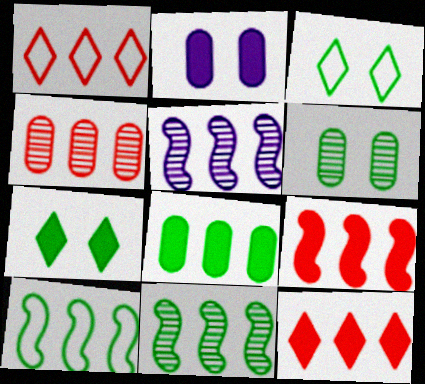[[1, 4, 9], 
[1, 5, 8], 
[5, 9, 10]]